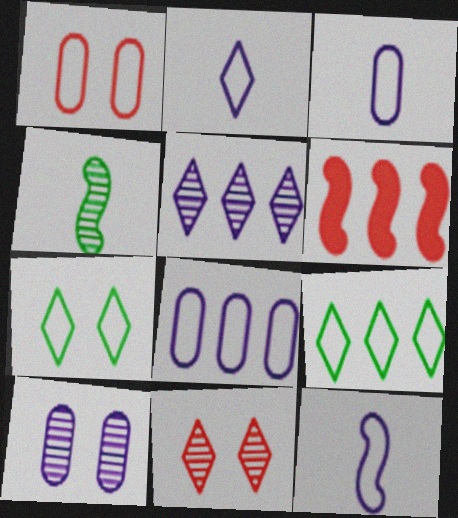[[1, 9, 12], 
[2, 3, 12]]